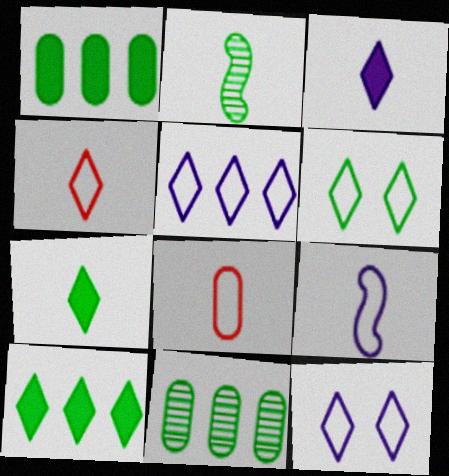[[1, 2, 6], 
[2, 3, 8], 
[4, 5, 6]]